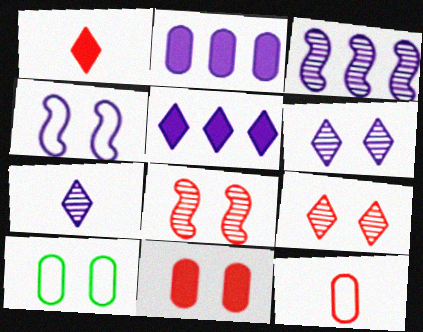[[1, 3, 10], 
[2, 4, 7]]